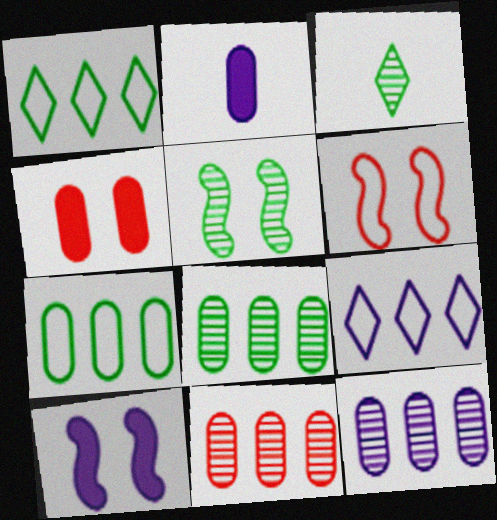[[3, 5, 8], 
[5, 6, 10], 
[8, 11, 12]]